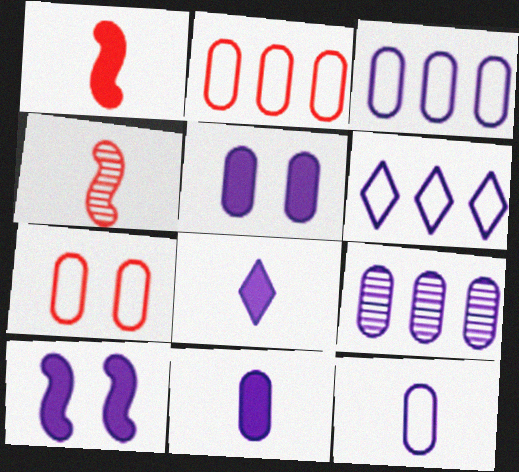[[5, 9, 12]]